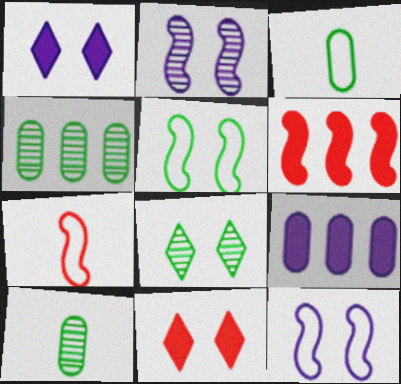[[1, 4, 7], 
[7, 8, 9]]